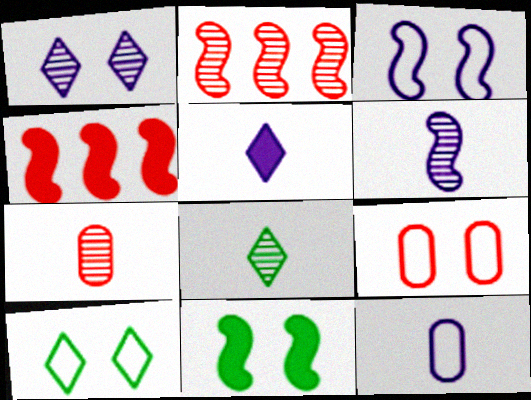[[1, 9, 11], 
[3, 9, 10], 
[5, 6, 12], 
[6, 7, 8]]